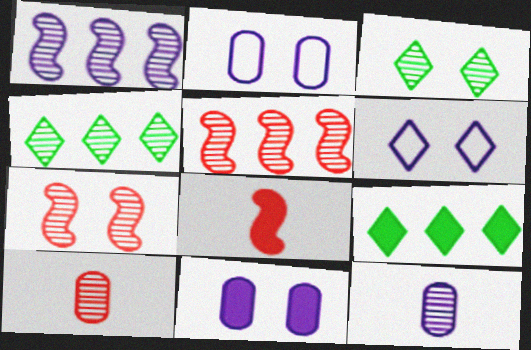[[1, 3, 10], 
[2, 4, 8], 
[3, 5, 12], 
[4, 7, 12], 
[8, 9, 11]]